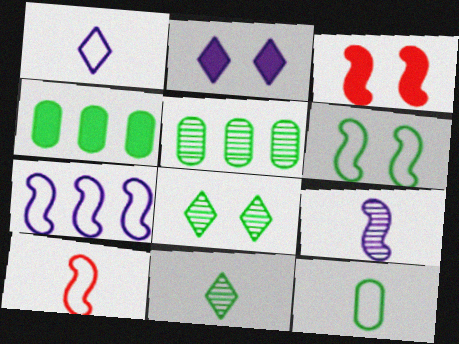[[1, 3, 5], 
[1, 10, 12], 
[2, 5, 10], 
[4, 6, 11], 
[6, 7, 10]]